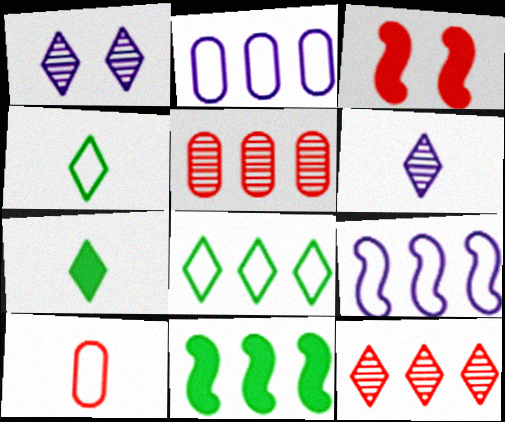[[1, 10, 11], 
[2, 11, 12], 
[3, 10, 12]]